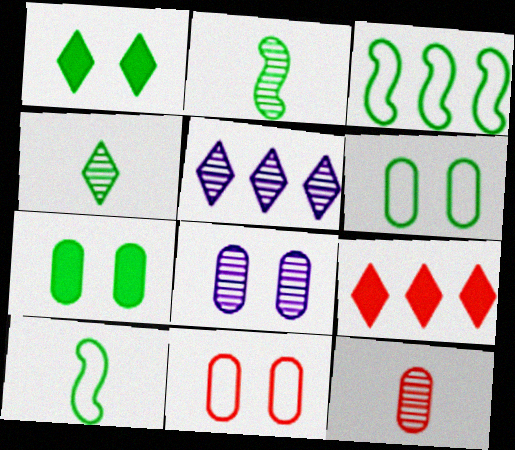[[3, 4, 7], 
[7, 8, 11], 
[8, 9, 10]]